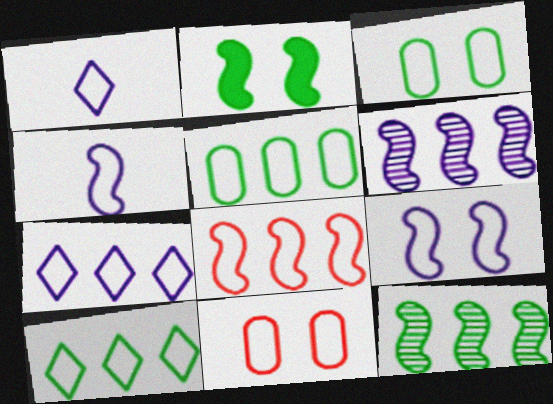[[1, 3, 8], 
[4, 10, 11], 
[5, 7, 8]]